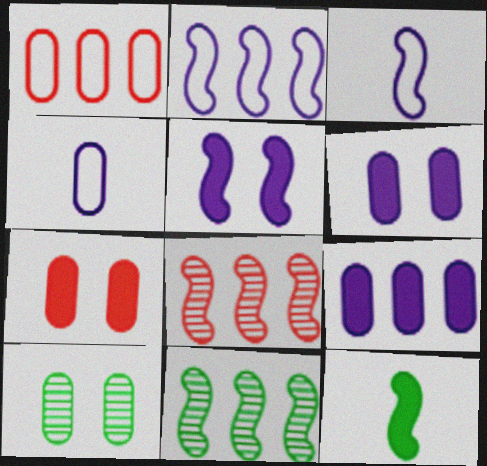[]